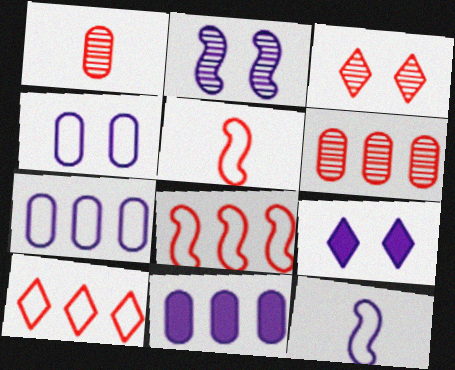[[2, 4, 9]]